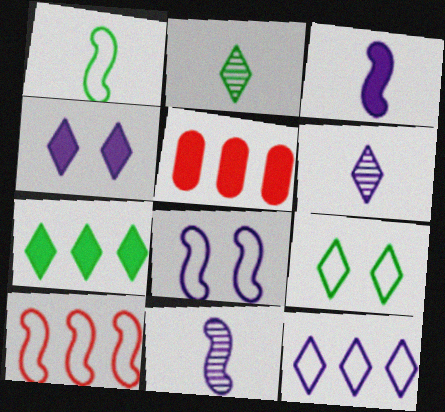[[1, 8, 10], 
[2, 5, 8], 
[2, 7, 9], 
[4, 6, 12], 
[5, 9, 11]]